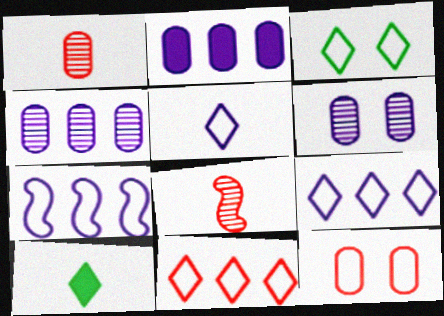[[2, 3, 8], 
[3, 5, 11]]